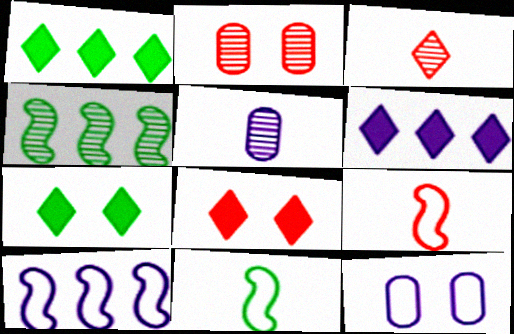[[2, 6, 11]]